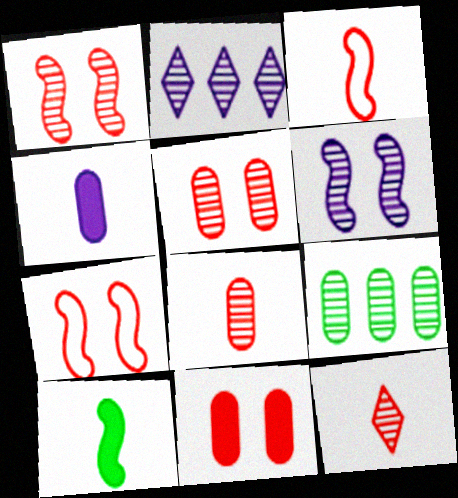[[6, 9, 12]]